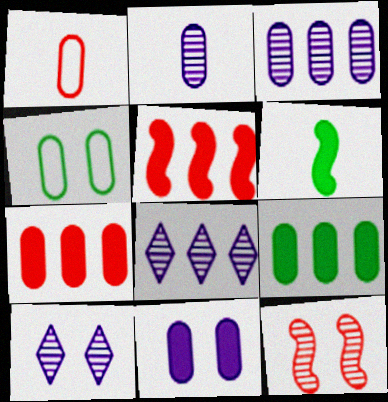[[2, 4, 7]]